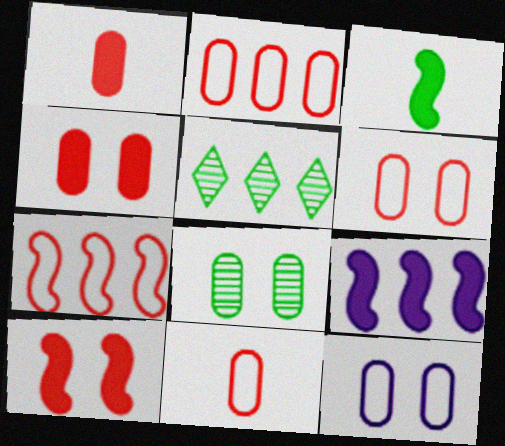[[2, 5, 9], 
[2, 6, 11], 
[3, 9, 10], 
[4, 8, 12]]